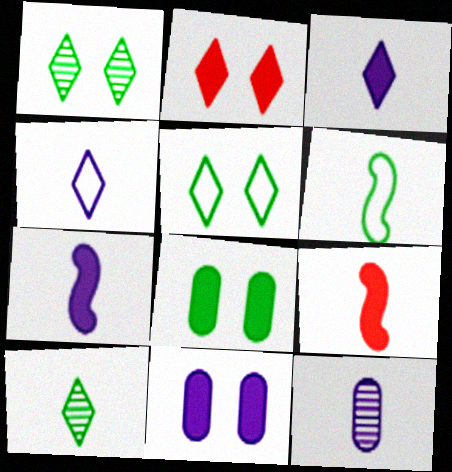[[4, 7, 12]]